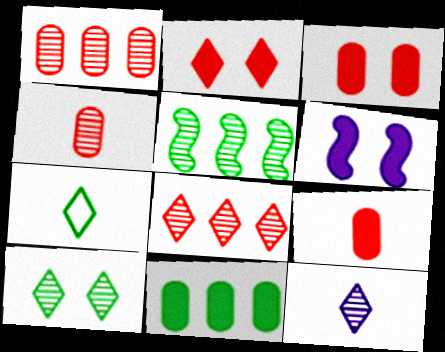[[1, 6, 7], 
[8, 10, 12]]